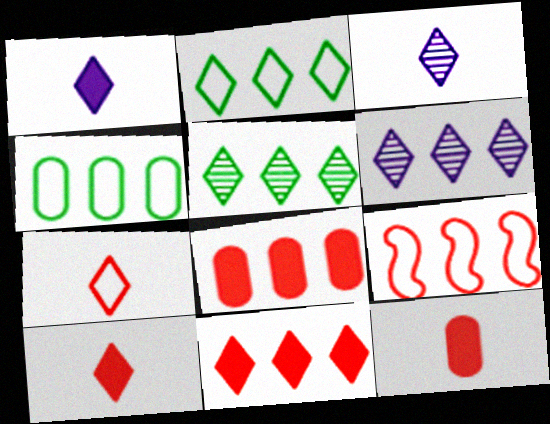[[2, 6, 11]]